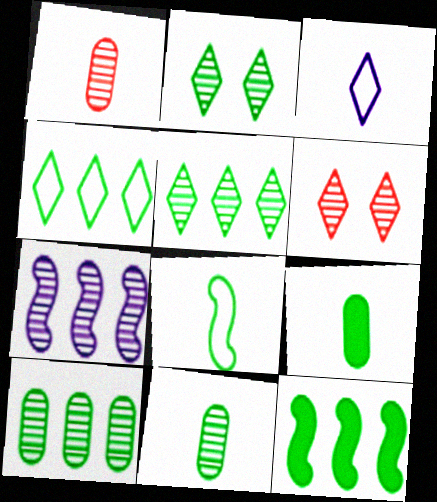[[1, 2, 7], 
[4, 10, 12], 
[6, 7, 11]]